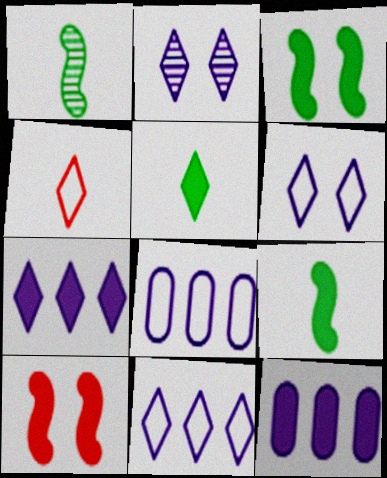[[5, 10, 12]]